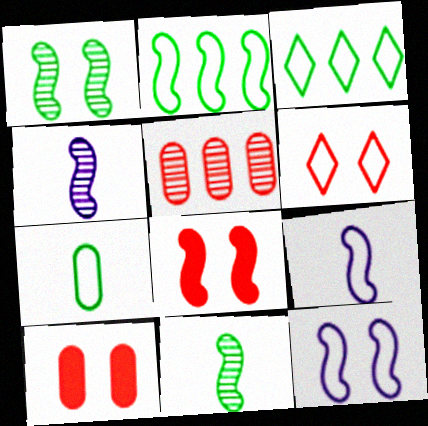[[1, 8, 12], 
[2, 4, 8], 
[3, 4, 10]]